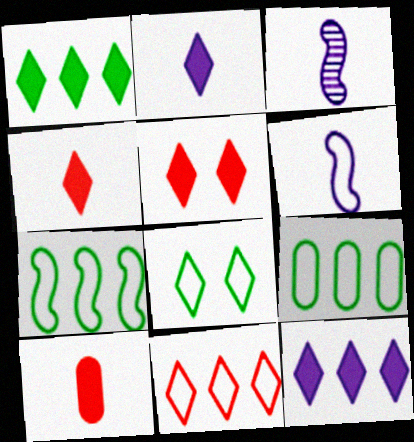[[1, 2, 5], 
[3, 5, 9]]